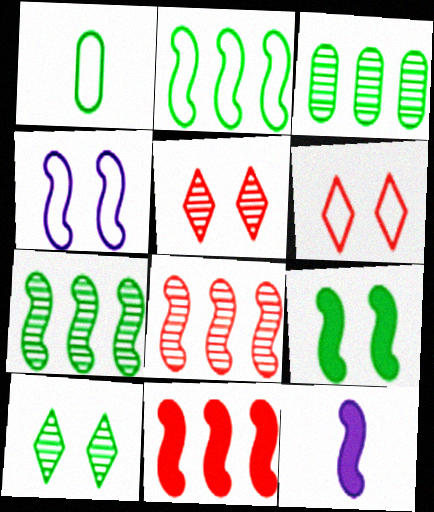[[3, 6, 12], 
[9, 11, 12]]